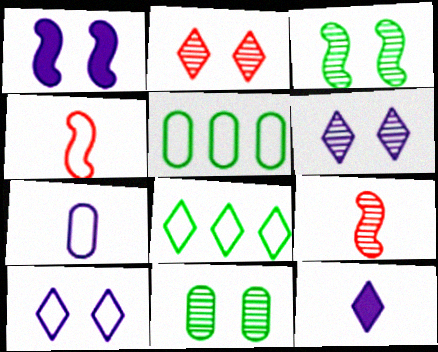[[2, 8, 12], 
[4, 5, 10]]